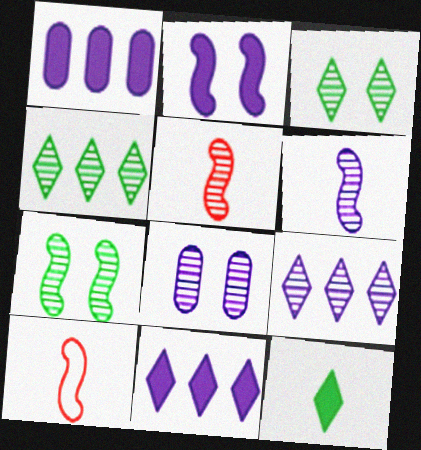[[1, 3, 10], 
[4, 5, 8], 
[6, 8, 9]]